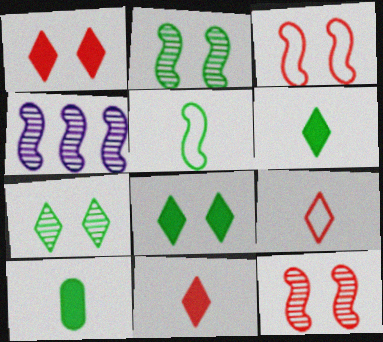[]